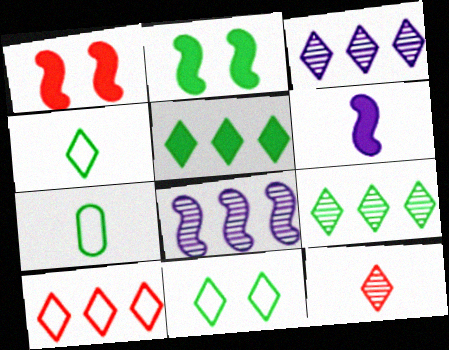[[1, 3, 7], 
[2, 7, 9], 
[3, 5, 10], 
[6, 7, 12]]